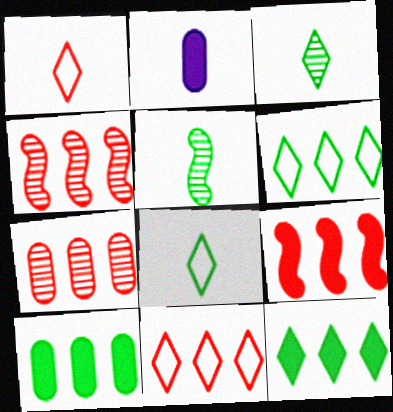[[1, 2, 5], 
[7, 9, 11]]